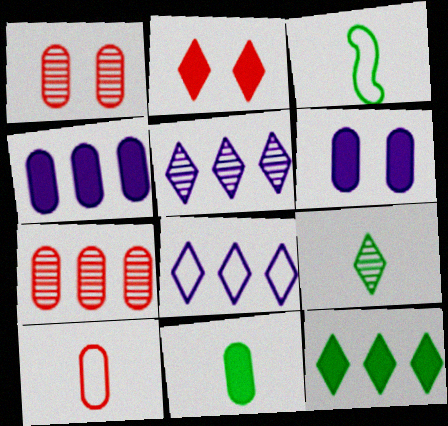[[2, 8, 9], 
[3, 9, 11]]